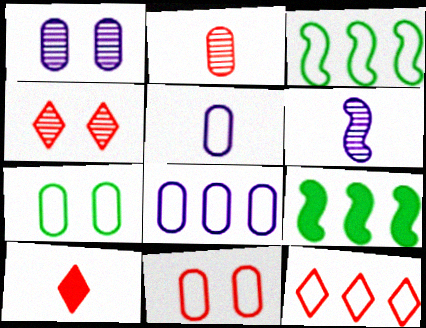[[1, 3, 10], 
[3, 8, 12], 
[4, 5, 9], 
[4, 10, 12]]